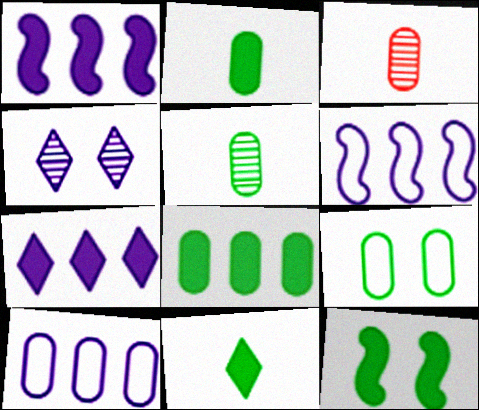[[5, 8, 9], 
[8, 11, 12]]